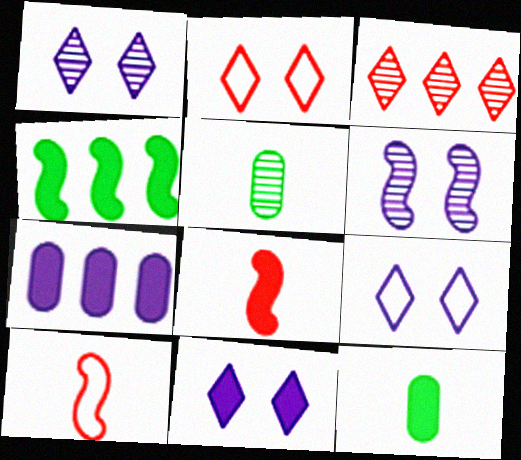[[1, 9, 11], 
[3, 5, 6], 
[4, 6, 10]]